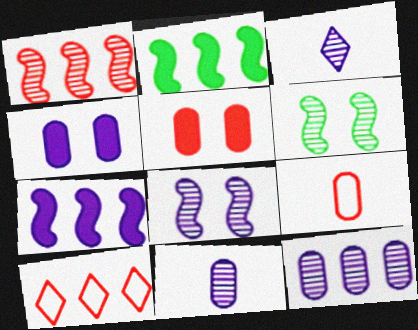[[2, 10, 12], 
[3, 8, 12]]